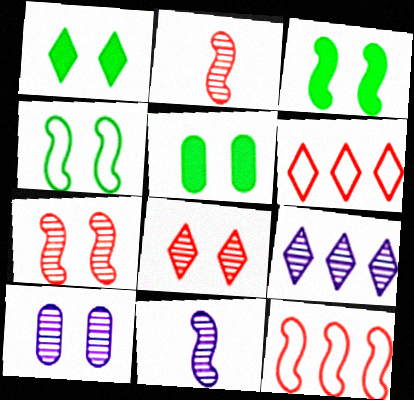[[1, 3, 5], 
[3, 11, 12], 
[5, 6, 11], 
[9, 10, 11]]